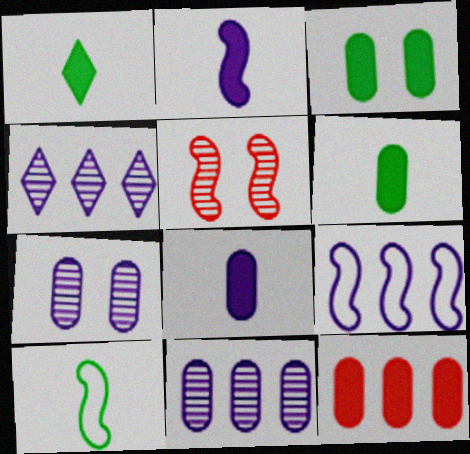[[3, 8, 12]]